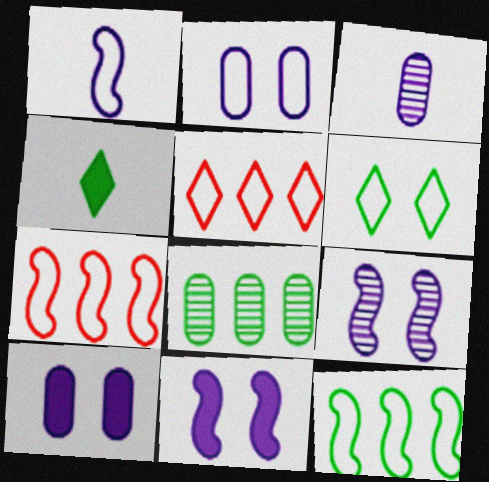[]